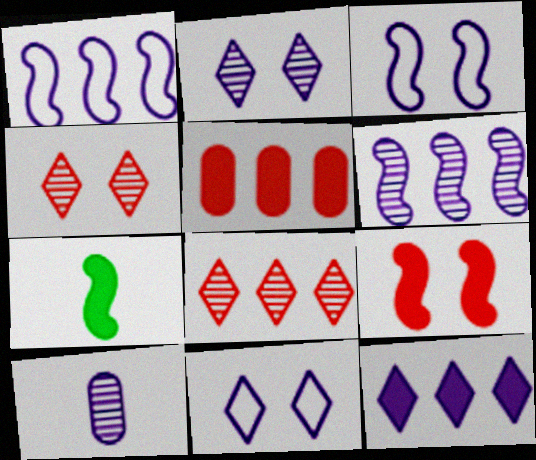[[2, 6, 10], 
[3, 10, 12]]